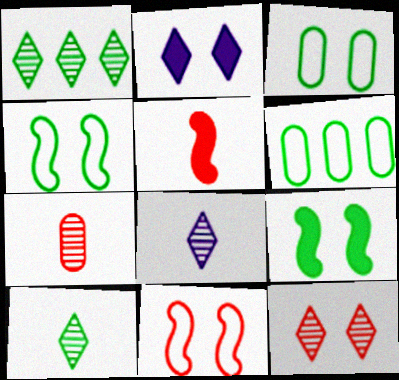[[1, 8, 12], 
[6, 9, 10]]